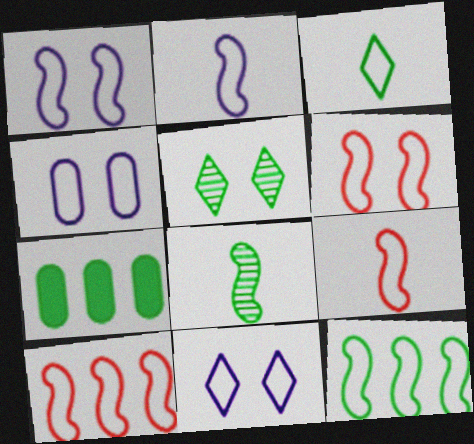[[1, 4, 11], 
[1, 9, 12], 
[2, 6, 12], 
[3, 4, 10], 
[6, 9, 10]]